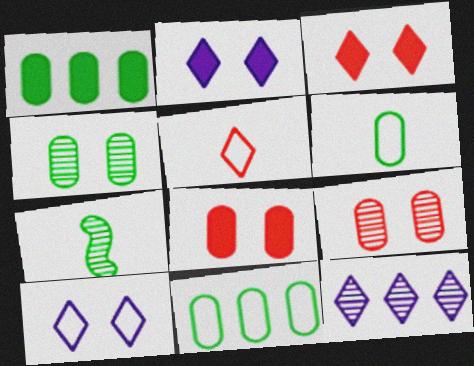[[1, 4, 6], 
[7, 9, 12]]